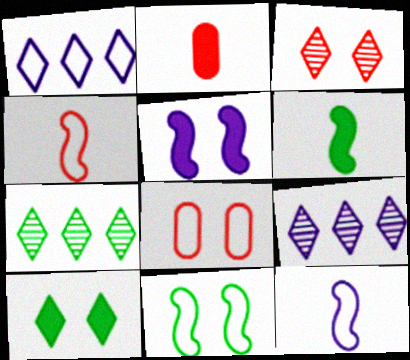[[2, 9, 11], 
[6, 8, 9]]